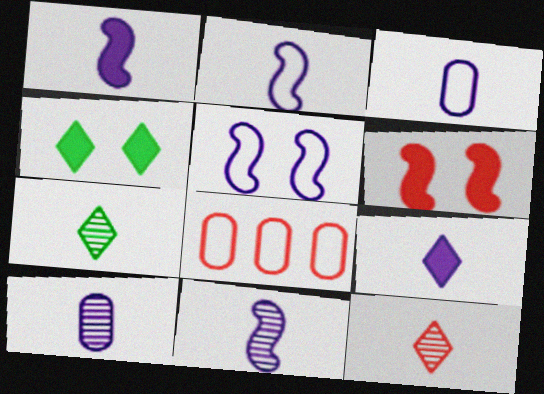[[1, 2, 11], 
[2, 9, 10], 
[3, 9, 11], 
[4, 8, 11], 
[6, 8, 12]]